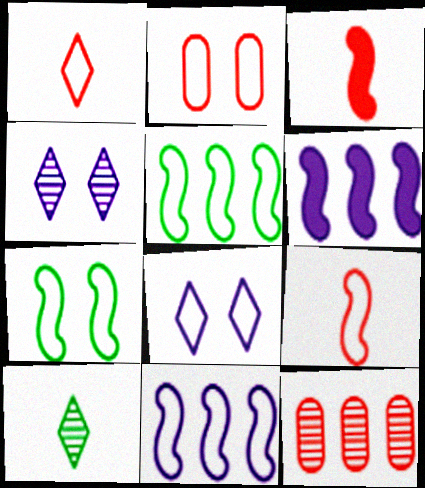[[2, 6, 10], 
[2, 7, 8], 
[7, 9, 11]]